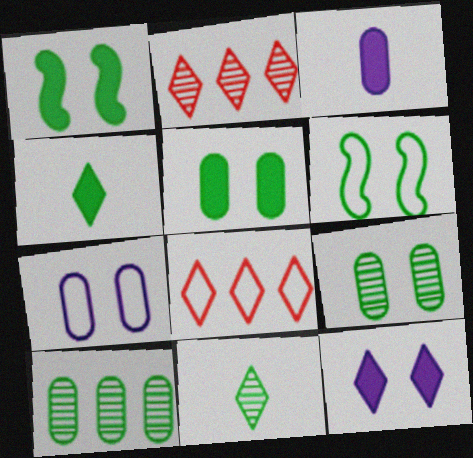[[2, 3, 6], 
[4, 6, 10], 
[8, 11, 12]]